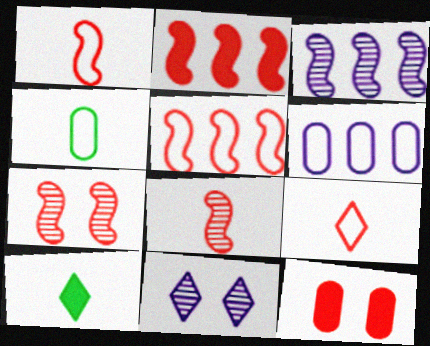[[1, 2, 7], 
[2, 4, 11], 
[6, 7, 10]]